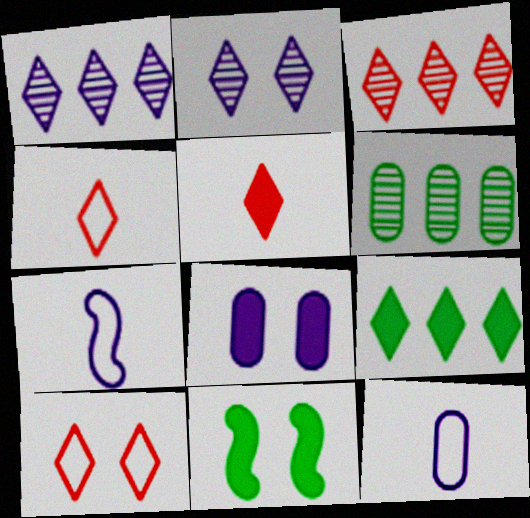[[1, 7, 8], 
[2, 4, 9], 
[3, 5, 10], 
[3, 11, 12]]